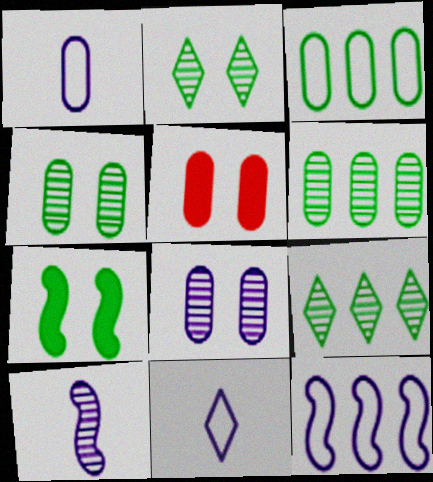[[1, 5, 6]]